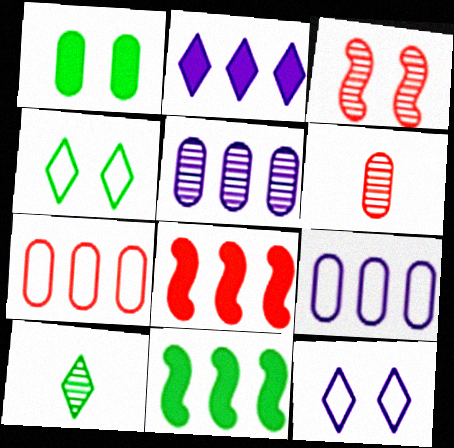[[1, 3, 12], 
[1, 6, 9], 
[3, 5, 10], 
[6, 11, 12]]